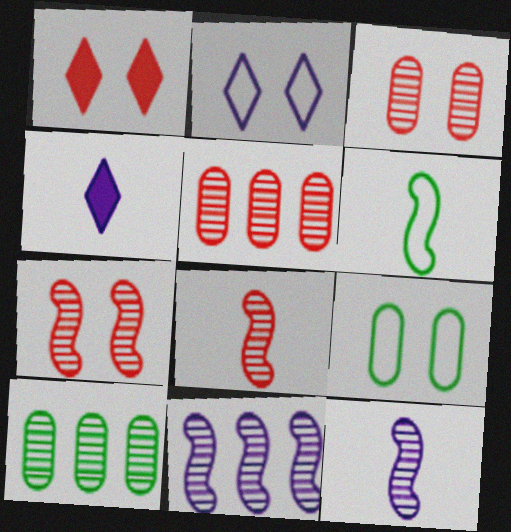[]